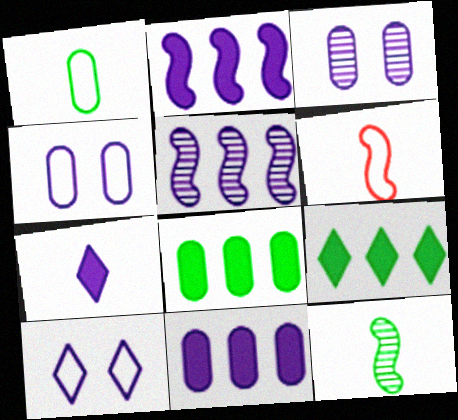[[3, 6, 9], 
[4, 5, 7]]